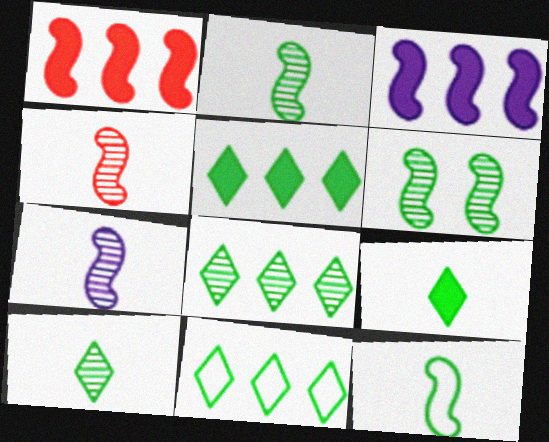[[2, 4, 7], 
[5, 8, 11]]